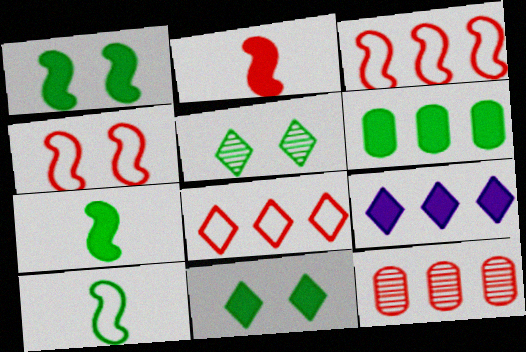[[5, 6, 10], 
[6, 7, 11]]